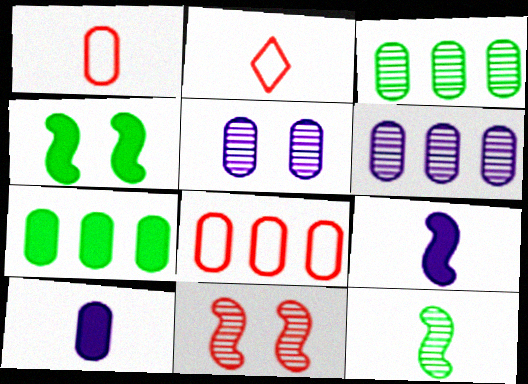[[1, 5, 7], 
[2, 4, 6], 
[2, 10, 12], 
[6, 7, 8]]